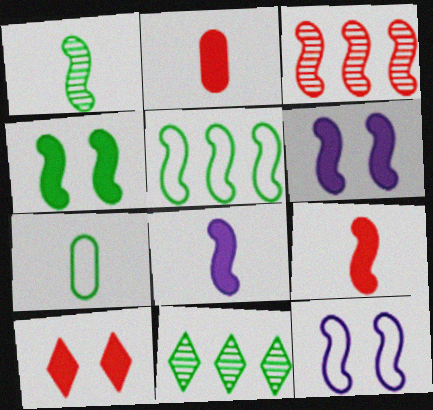[[1, 4, 5], 
[2, 11, 12], 
[4, 7, 11]]